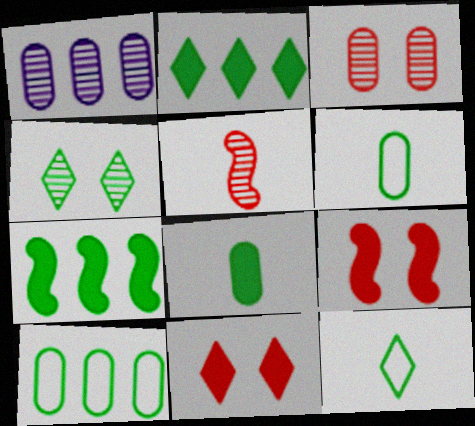[[1, 4, 5], 
[1, 9, 12], 
[2, 4, 12], 
[4, 6, 7]]